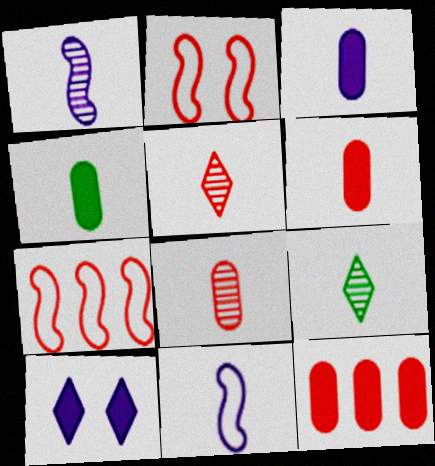[[1, 8, 9], 
[2, 5, 12], 
[3, 4, 6], 
[4, 5, 11], 
[6, 9, 11]]